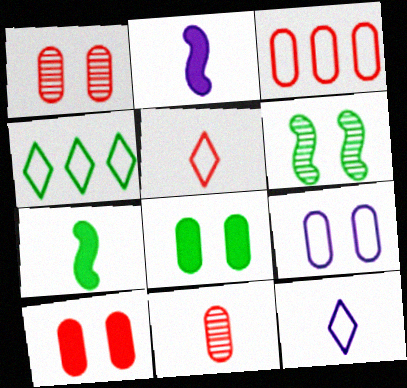[[1, 2, 4], 
[1, 8, 9], 
[3, 10, 11], 
[7, 11, 12]]